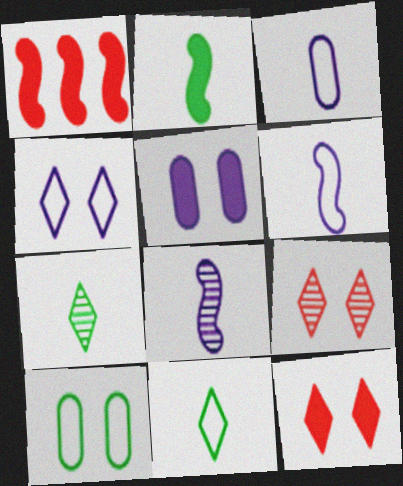[]